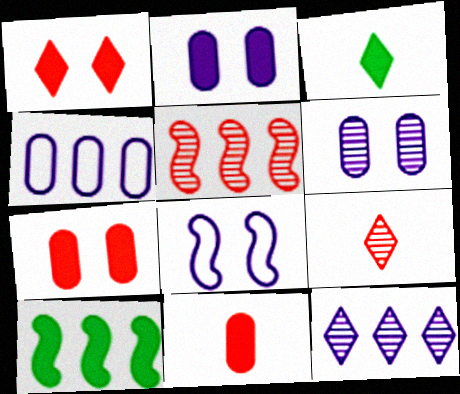[]